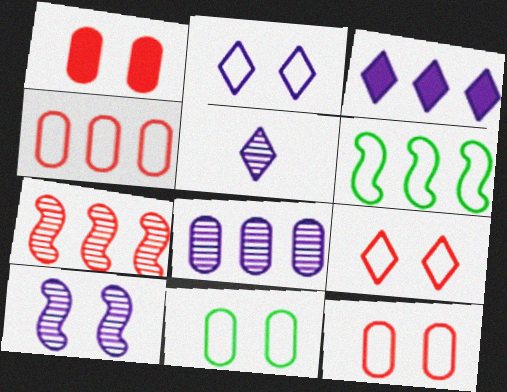[[1, 5, 6], 
[2, 3, 5], 
[5, 8, 10]]